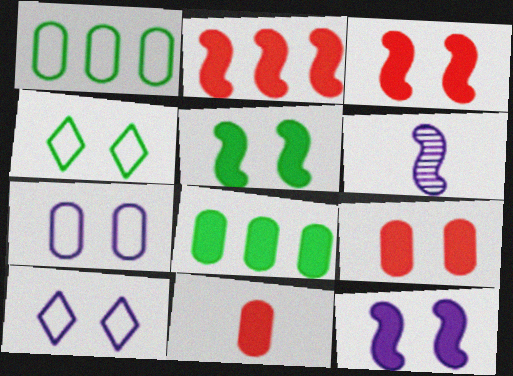[[3, 5, 12]]